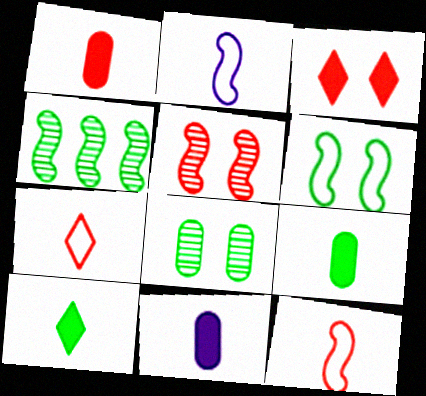[[1, 9, 11]]